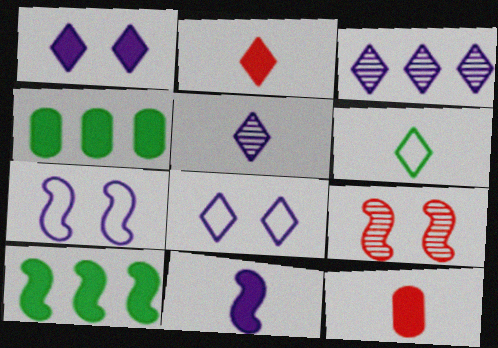[[1, 10, 12], 
[2, 5, 6]]